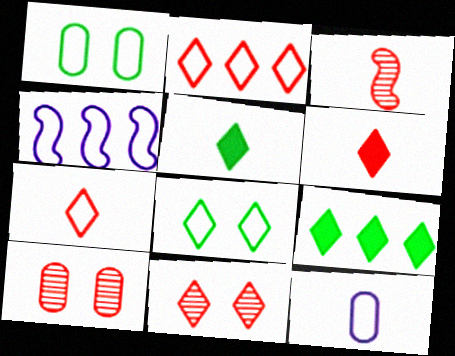[[1, 4, 7], 
[2, 6, 11], 
[3, 5, 12], 
[4, 5, 10]]